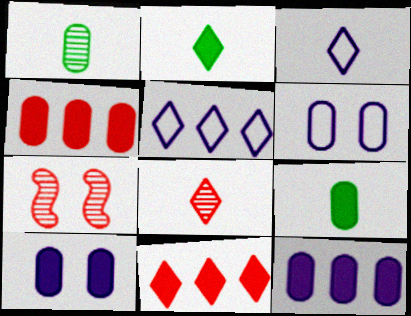[[1, 4, 6], 
[2, 3, 8], 
[4, 9, 10], 
[5, 7, 9]]